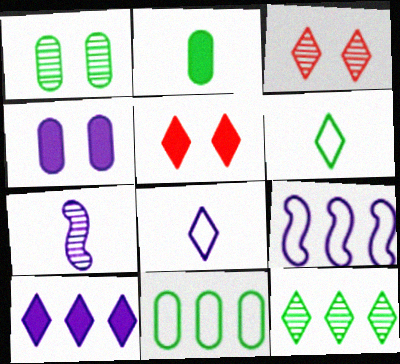[[1, 2, 11], 
[2, 3, 9], 
[3, 6, 10], 
[5, 7, 11], 
[5, 8, 12]]